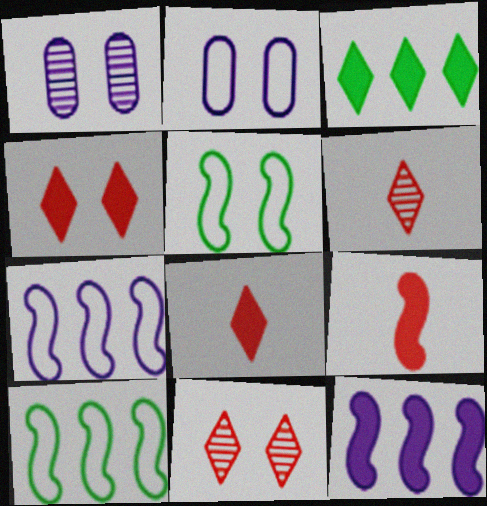[[1, 4, 5], 
[1, 8, 10]]